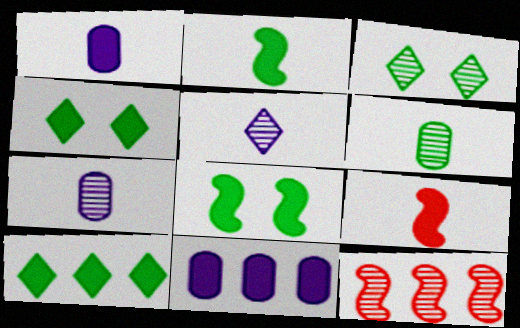[[3, 7, 12], 
[4, 9, 11]]